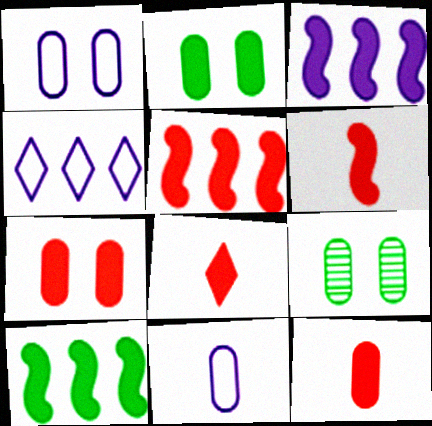[[1, 7, 9], 
[2, 3, 8], 
[3, 5, 10], 
[4, 6, 9], 
[5, 7, 8], 
[6, 8, 12]]